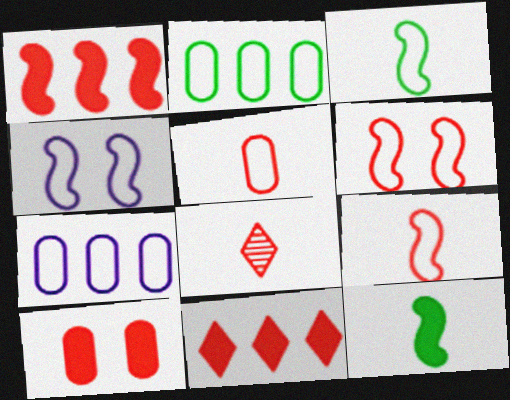[]